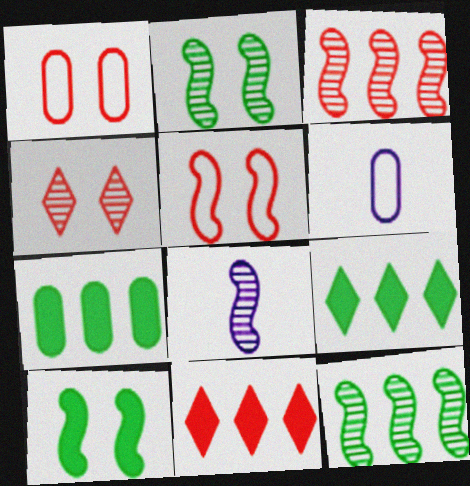[[1, 8, 9], 
[2, 3, 8], 
[2, 6, 11]]